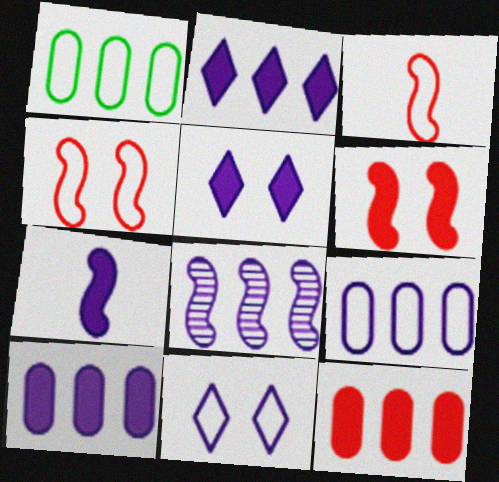[[1, 3, 11], 
[2, 8, 9], 
[5, 7, 10]]